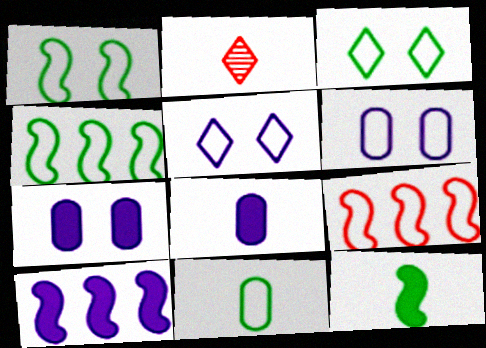[[2, 4, 7], 
[3, 4, 11], 
[5, 9, 11]]